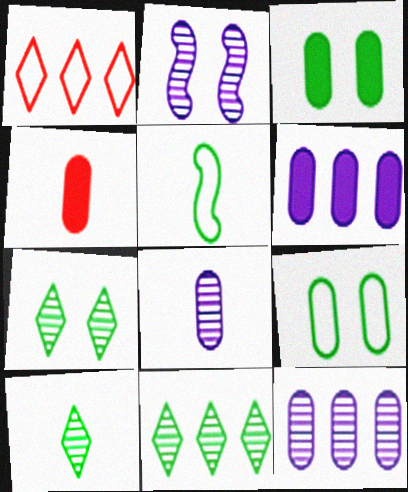[[3, 4, 6], 
[3, 5, 11], 
[4, 9, 12], 
[7, 10, 11]]